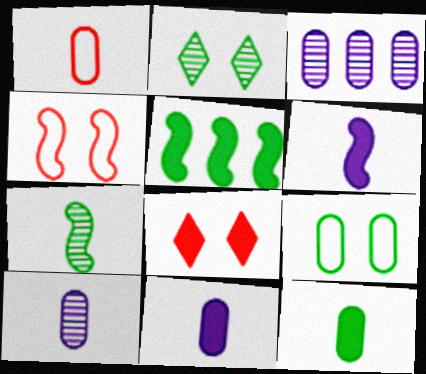[[1, 10, 12], 
[5, 8, 11]]